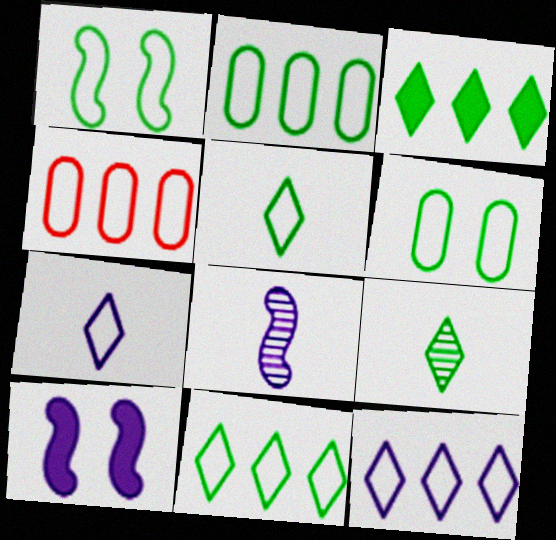[[1, 2, 5], 
[1, 4, 7], 
[4, 9, 10]]